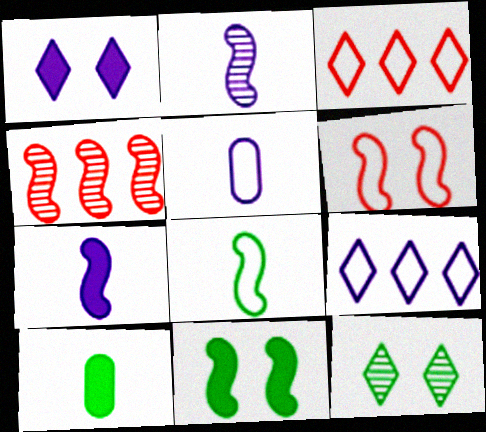[]